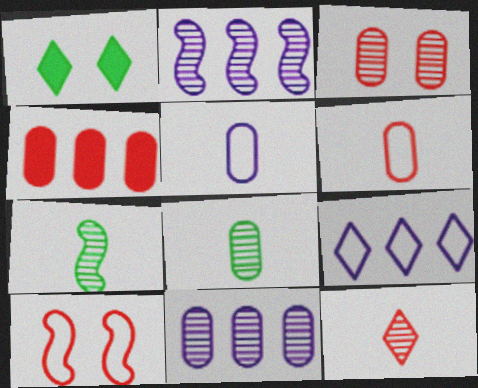[[1, 2, 6], 
[1, 9, 12], 
[3, 4, 6], 
[3, 8, 11], 
[4, 10, 12]]